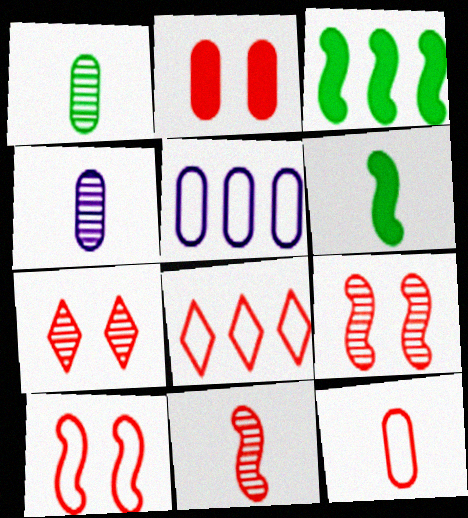[[1, 2, 5], 
[2, 7, 10], 
[2, 8, 11], 
[5, 6, 7], 
[8, 10, 12]]